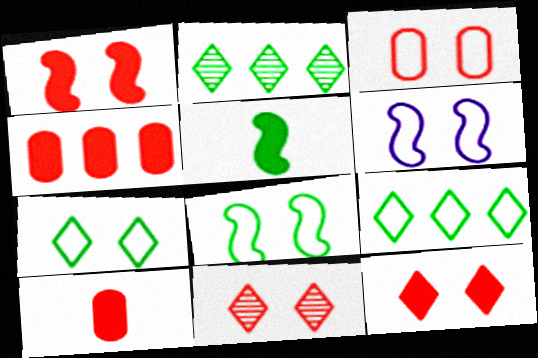[[1, 3, 11], 
[2, 6, 10], 
[3, 6, 7]]